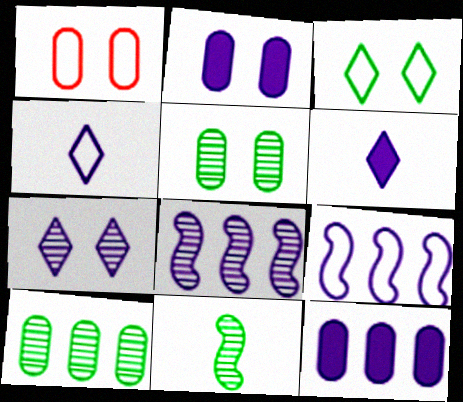[[1, 2, 5], 
[2, 4, 8]]